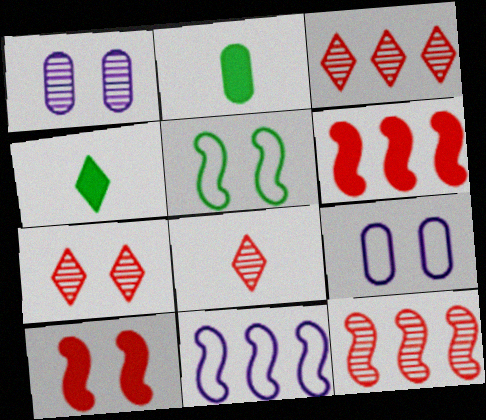[[2, 7, 11], 
[3, 7, 8], 
[4, 9, 12]]